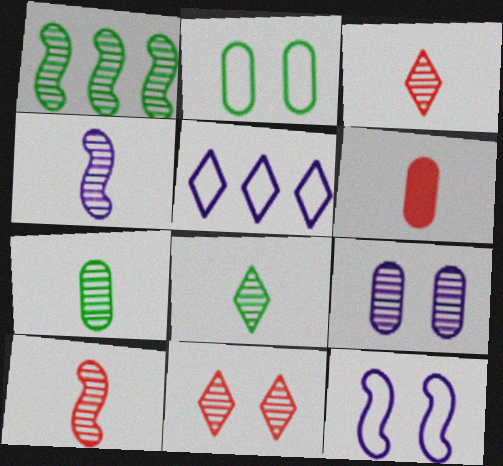[[1, 3, 9], 
[3, 4, 7]]